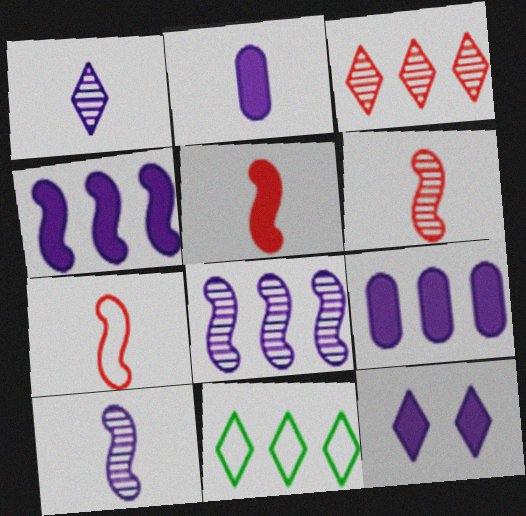[[2, 4, 12], 
[5, 6, 7]]